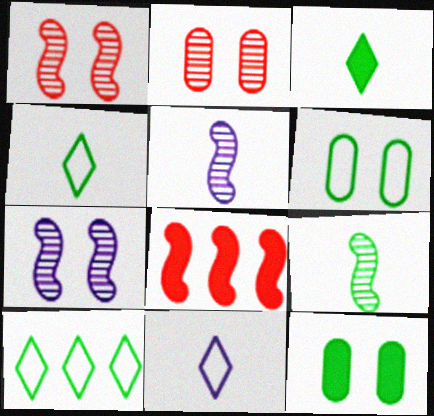[[9, 10, 12]]